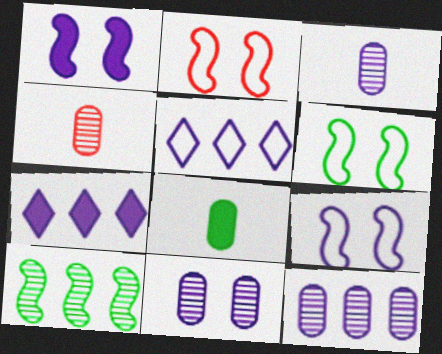[[1, 3, 5], 
[2, 6, 9], 
[3, 7, 9], 
[3, 11, 12], 
[4, 6, 7]]